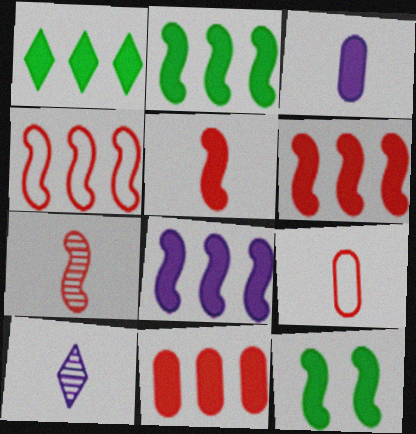[[1, 8, 11], 
[2, 6, 8], 
[5, 8, 12]]